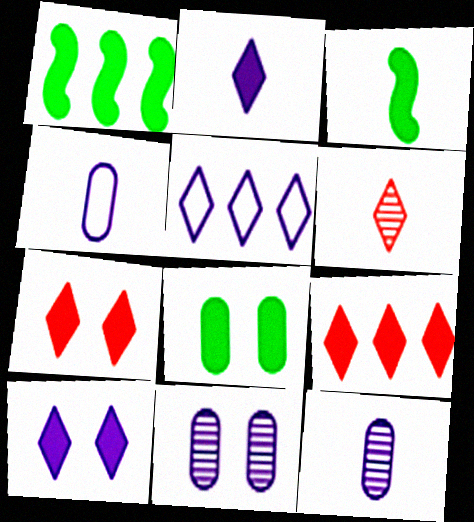[[3, 4, 6]]